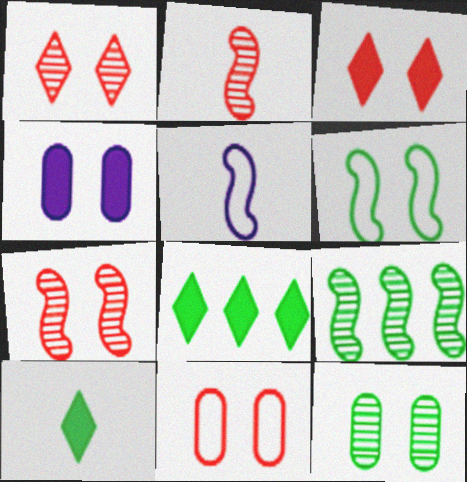[[1, 4, 6], 
[3, 7, 11], 
[4, 11, 12]]